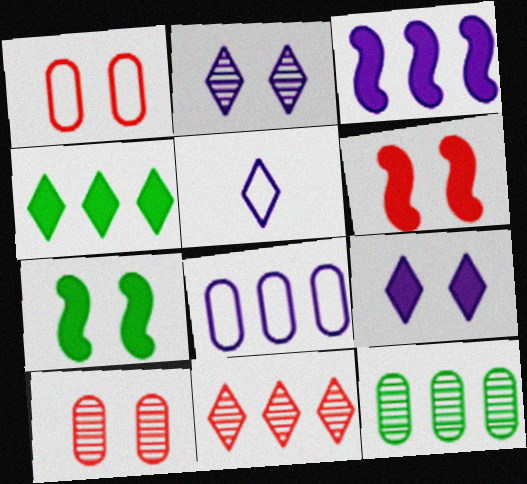[[1, 2, 7], 
[5, 6, 12]]